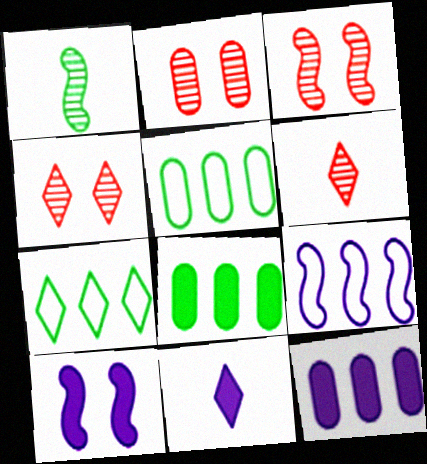[[2, 3, 4], 
[3, 5, 11], 
[4, 7, 11], 
[5, 6, 10], 
[10, 11, 12]]